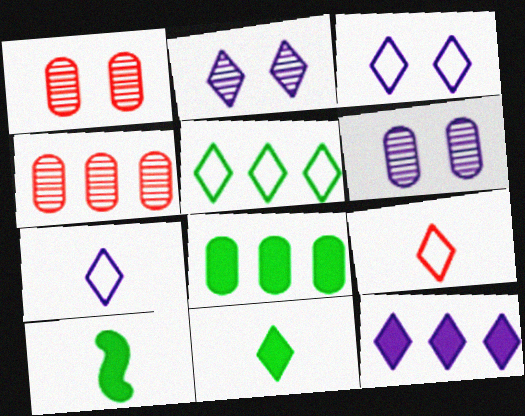[[2, 7, 12], 
[3, 4, 10], 
[3, 5, 9]]